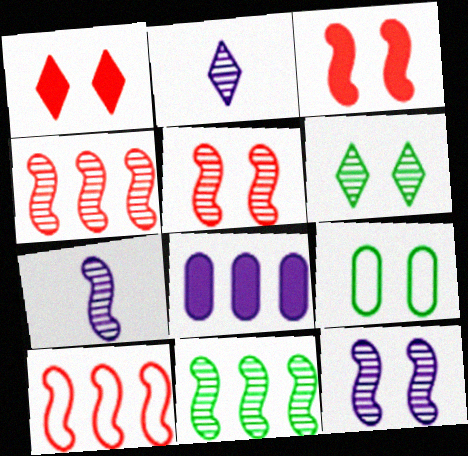[[1, 9, 12], 
[5, 7, 11]]